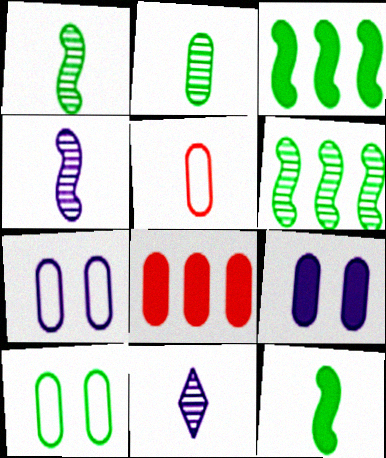[[2, 7, 8], 
[5, 11, 12]]